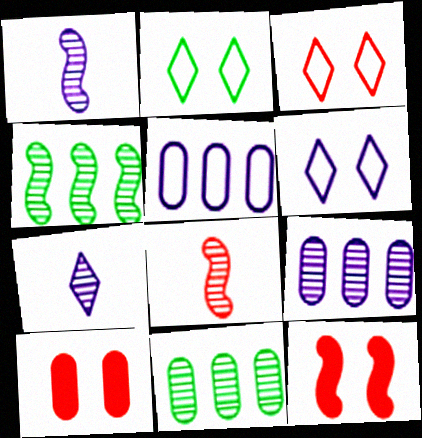[[2, 3, 6]]